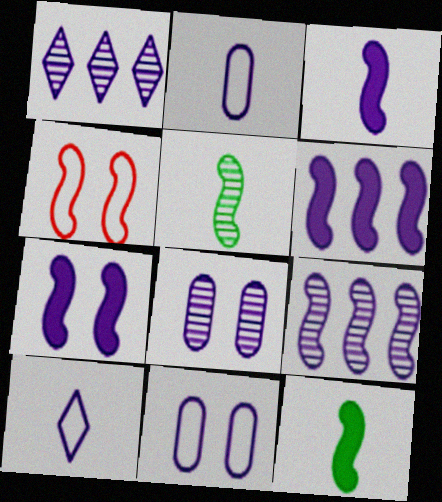[[1, 2, 7], 
[1, 3, 11], 
[3, 6, 7], 
[4, 5, 6], 
[4, 9, 12], 
[6, 8, 10]]